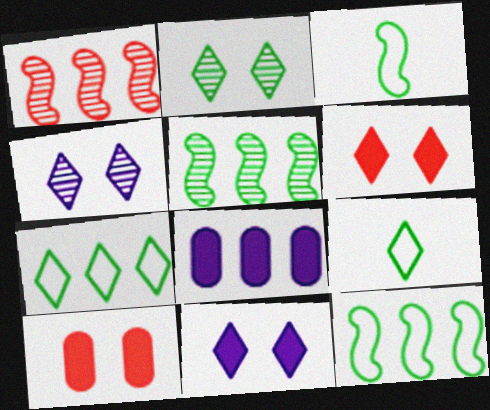[[1, 7, 8]]